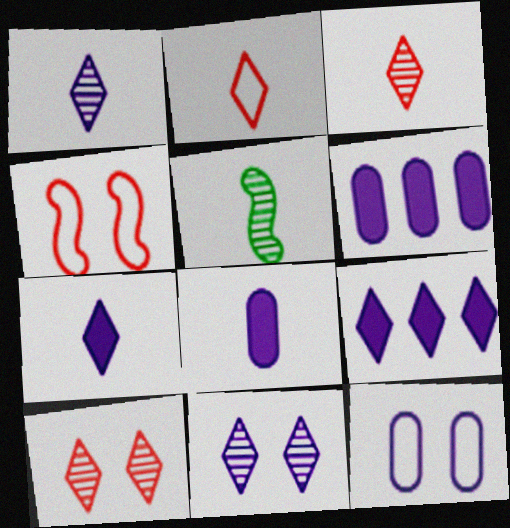[[2, 5, 8]]